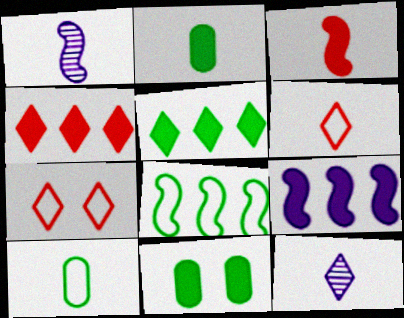[[1, 2, 6], 
[3, 10, 12], 
[5, 7, 12]]